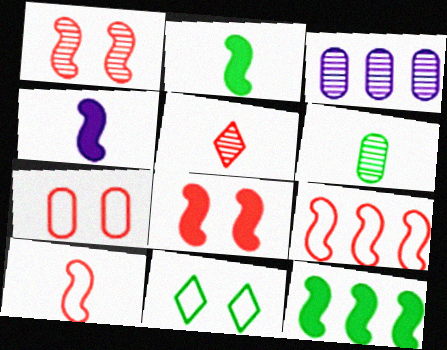[[4, 8, 12], 
[6, 11, 12]]